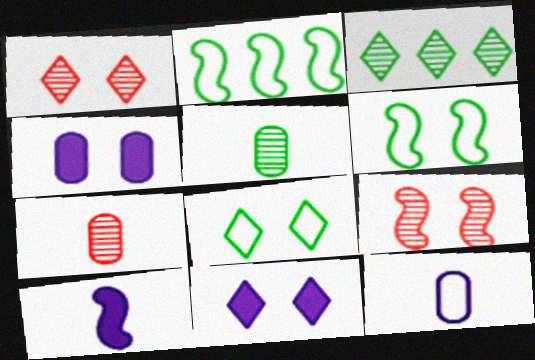[[1, 4, 6], 
[1, 8, 11], 
[2, 7, 11], 
[2, 9, 10], 
[4, 8, 9]]